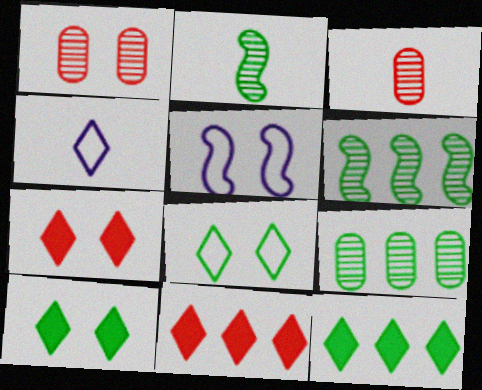[[1, 5, 10], 
[3, 5, 12]]